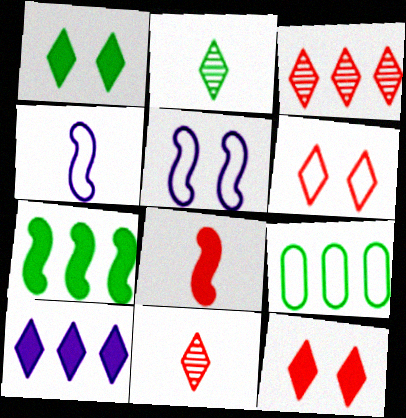[[2, 6, 10], 
[4, 6, 9]]